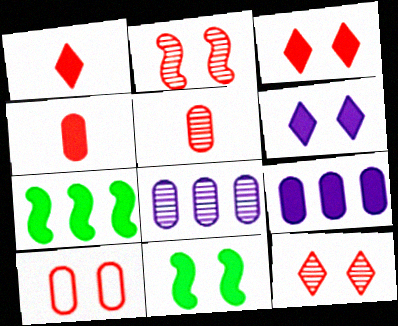[[1, 9, 11], 
[2, 3, 10], 
[4, 6, 7]]